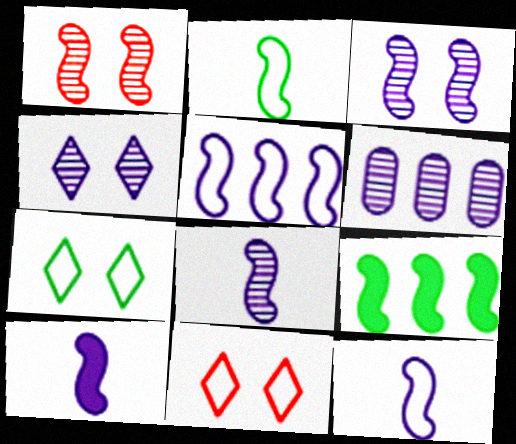[[1, 9, 12], 
[3, 5, 10], 
[4, 6, 8], 
[8, 10, 12]]